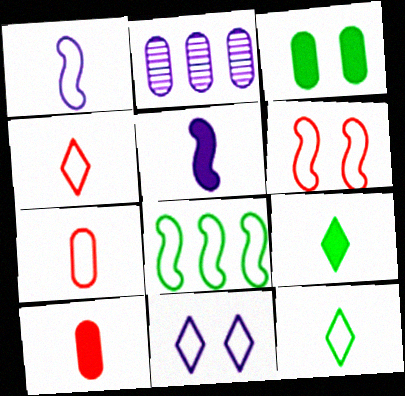[[1, 6, 8], 
[1, 7, 12], 
[2, 3, 7], 
[2, 5, 11], 
[2, 6, 9], 
[5, 9, 10], 
[7, 8, 11]]